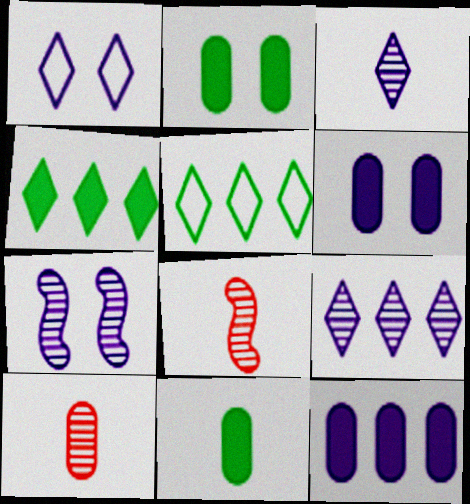[[1, 6, 7], 
[5, 6, 8]]